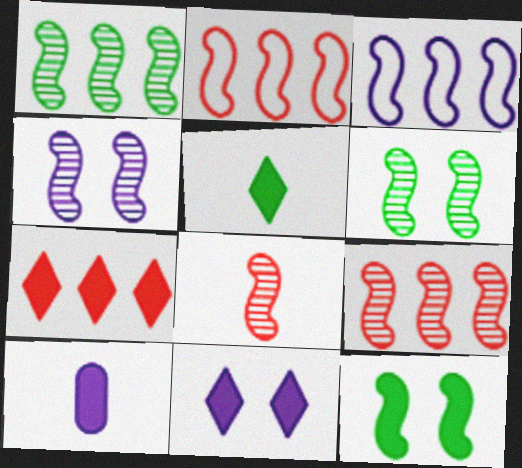[[1, 4, 8], 
[3, 8, 12], 
[5, 7, 11], 
[7, 10, 12]]